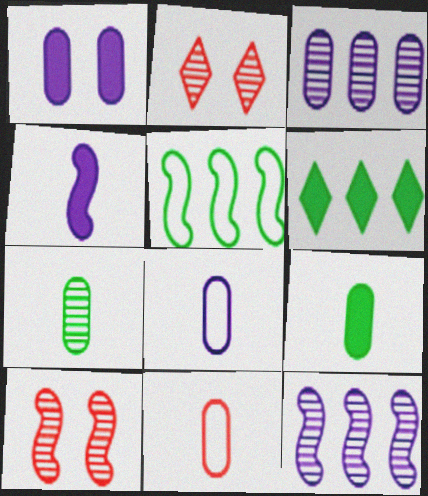[[1, 3, 8], 
[2, 7, 12], 
[4, 5, 10], 
[6, 8, 10]]